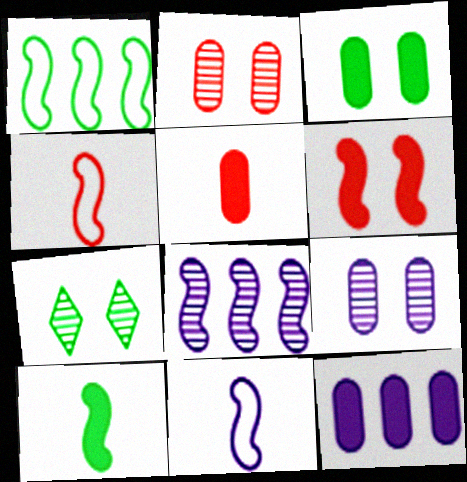[[3, 5, 12], 
[4, 7, 12]]